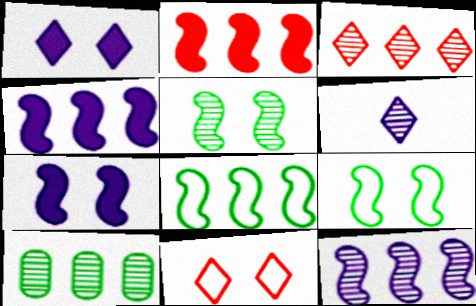[[2, 8, 12], 
[3, 10, 12]]